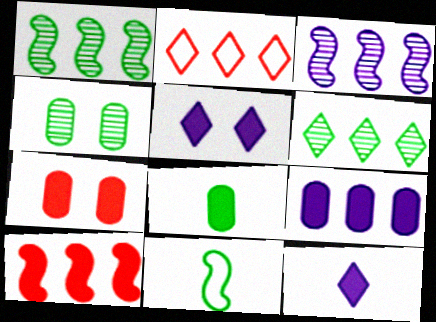[[1, 2, 9], 
[5, 8, 10], 
[7, 8, 9]]